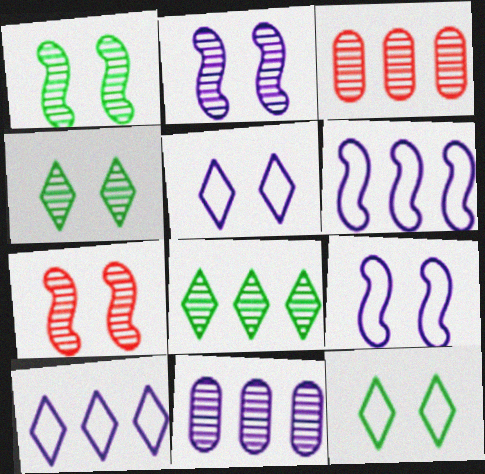[[1, 2, 7]]